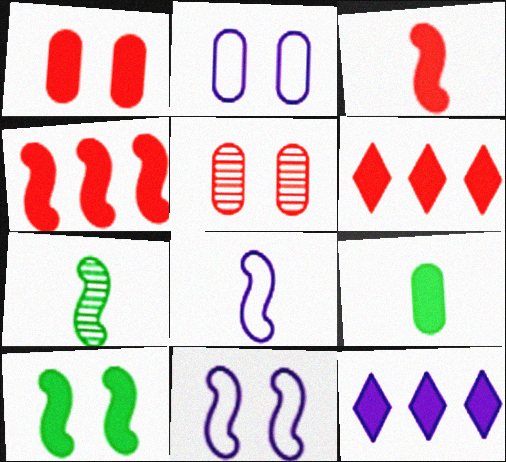[[1, 3, 6], 
[2, 6, 7], 
[3, 7, 8], 
[4, 7, 11]]